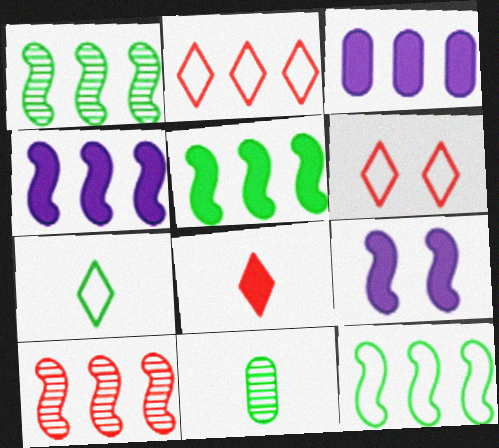[[1, 2, 3], 
[1, 5, 12], 
[2, 9, 11], 
[4, 6, 11], 
[4, 10, 12]]